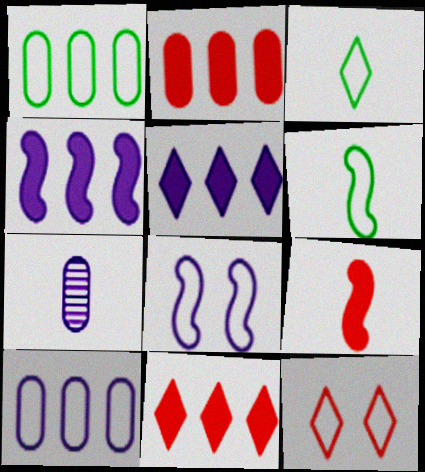[[3, 7, 9], 
[5, 7, 8], 
[6, 10, 12]]